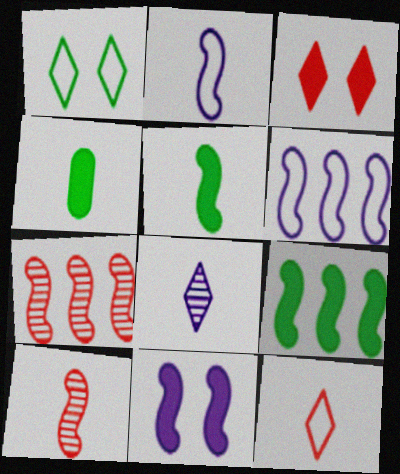[[2, 5, 10], 
[6, 7, 9]]